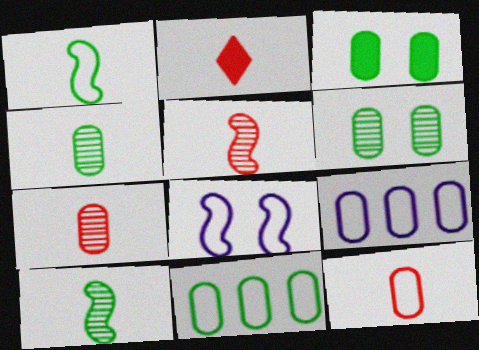[[2, 5, 12], 
[3, 4, 11], 
[3, 7, 9]]